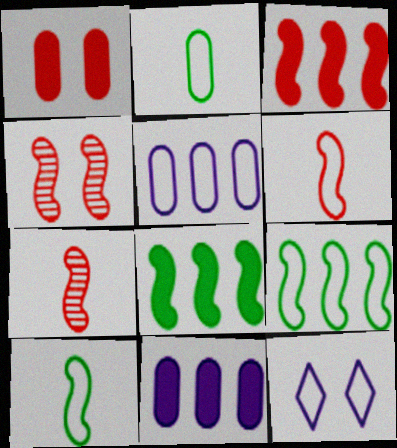[[3, 4, 6]]